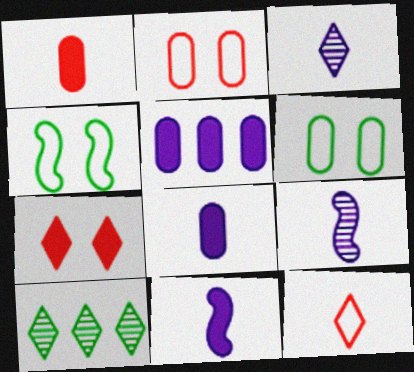[[2, 10, 11]]